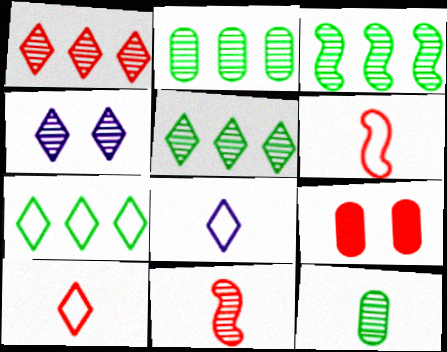[[1, 6, 9], 
[2, 3, 5], 
[2, 4, 11], 
[3, 8, 9]]